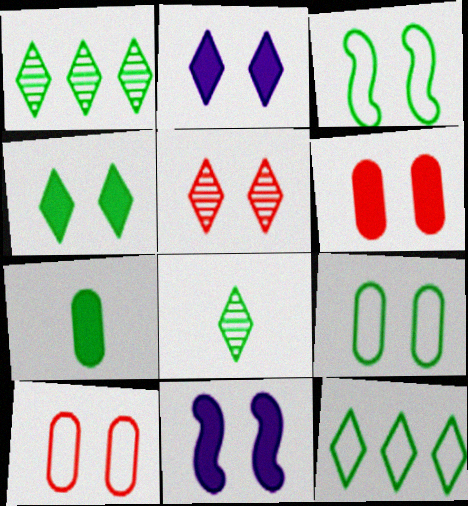[[1, 3, 7], 
[4, 6, 11], 
[4, 8, 12], 
[5, 9, 11]]